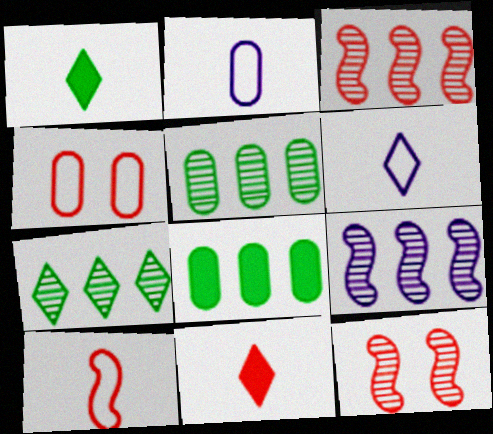[[1, 4, 9], 
[3, 4, 11], 
[6, 8, 12]]